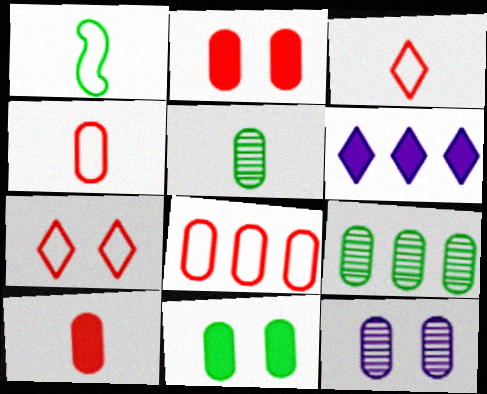[]